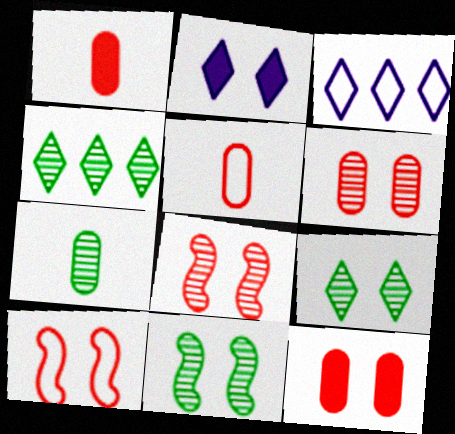[[1, 3, 11], 
[4, 7, 11]]